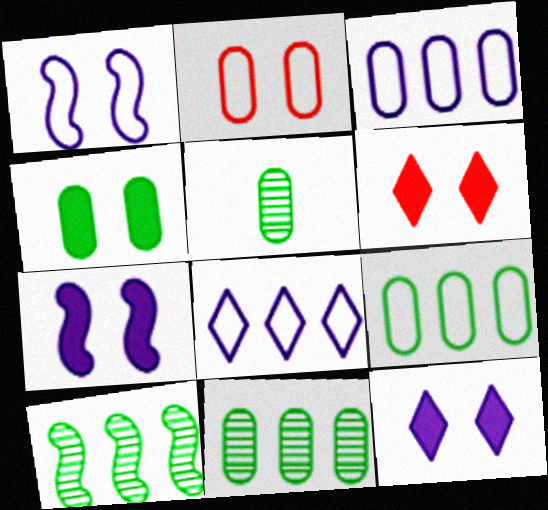[[4, 5, 9], 
[4, 6, 7]]